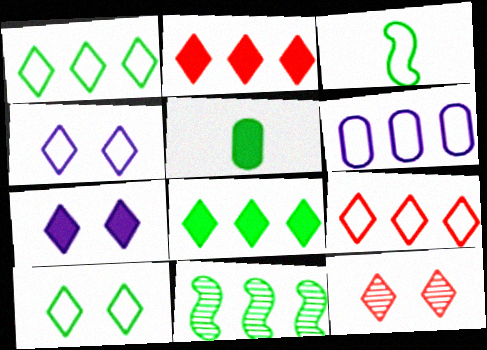[[2, 6, 11], 
[5, 10, 11], 
[7, 10, 12]]